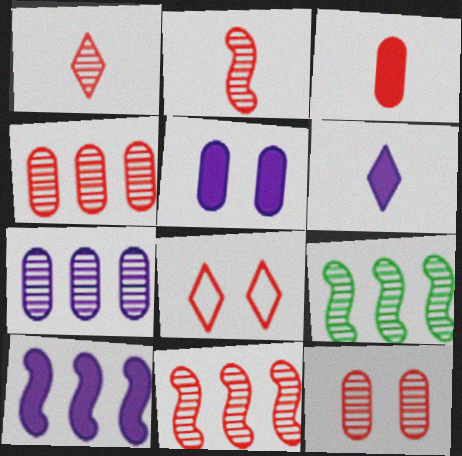[[1, 11, 12], 
[3, 8, 11], 
[5, 6, 10]]